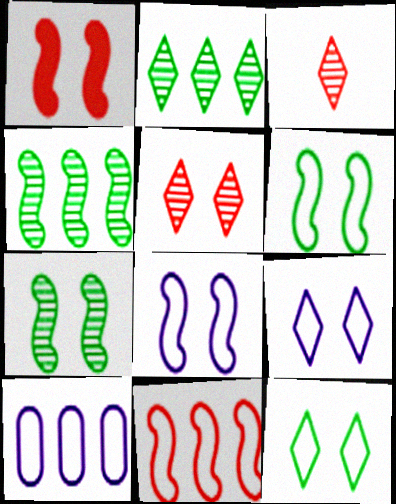[[1, 7, 8]]